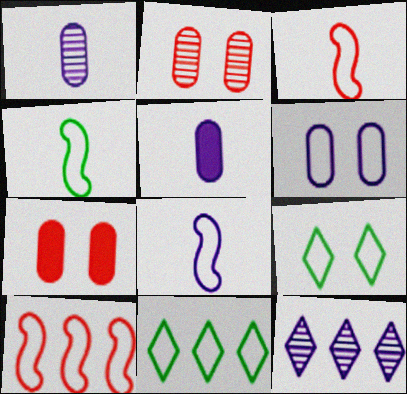[[3, 4, 8], 
[3, 6, 11], 
[4, 7, 12]]